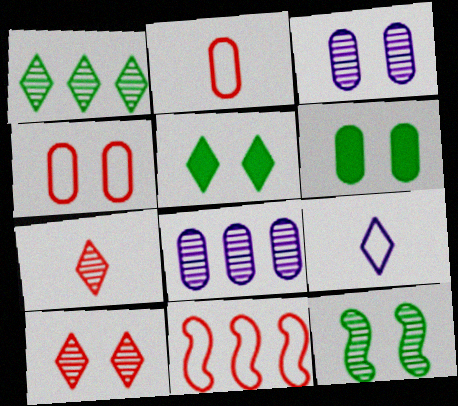[[2, 6, 8], 
[3, 4, 6], 
[3, 10, 12], 
[7, 8, 12]]